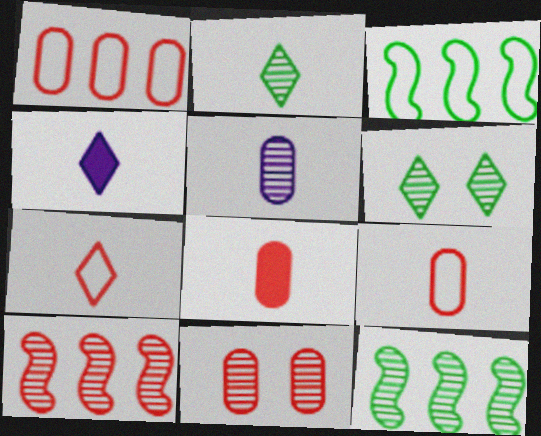[[1, 8, 11], 
[2, 4, 7], 
[3, 4, 11], 
[5, 6, 10]]